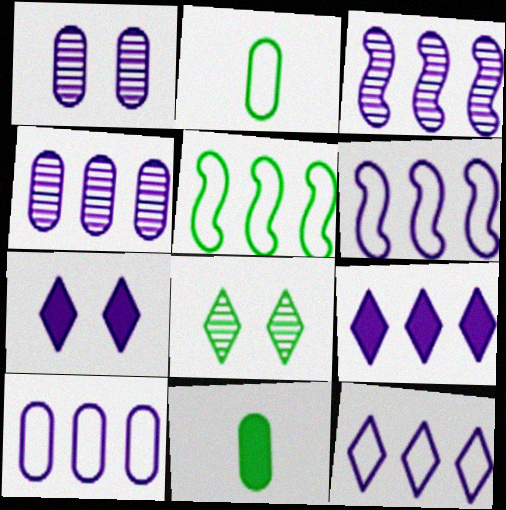[[3, 9, 10], 
[4, 6, 9], 
[5, 8, 11], 
[6, 10, 12]]